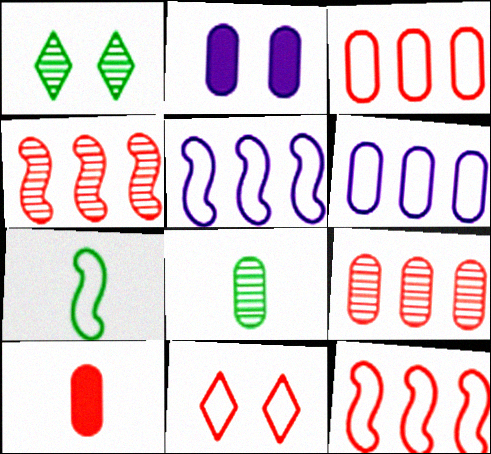[[1, 5, 10], 
[2, 3, 8], 
[4, 10, 11], 
[6, 7, 11]]